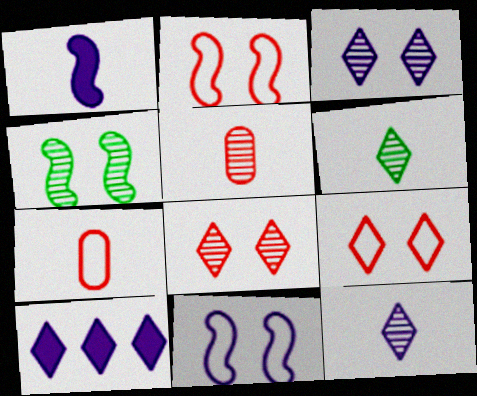[[1, 6, 7], 
[4, 7, 10], 
[6, 9, 10]]